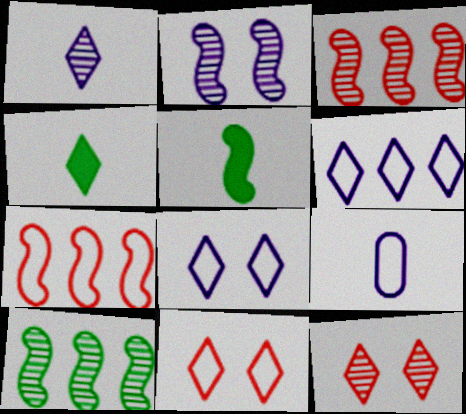[[2, 5, 7], 
[4, 6, 12]]